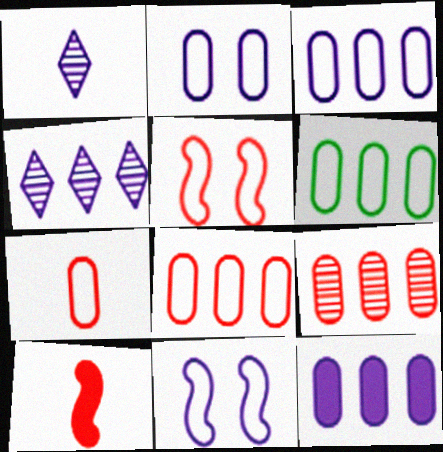[[1, 11, 12], 
[2, 6, 7], 
[3, 6, 8], 
[6, 9, 12]]